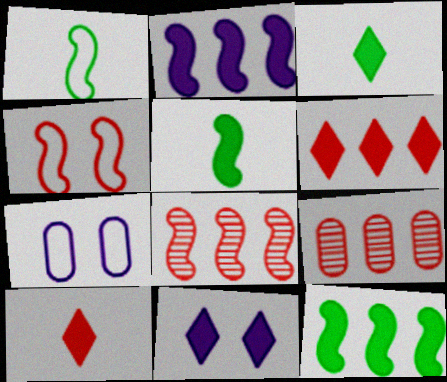[[1, 9, 11], 
[3, 6, 11], 
[3, 7, 8], 
[4, 9, 10]]